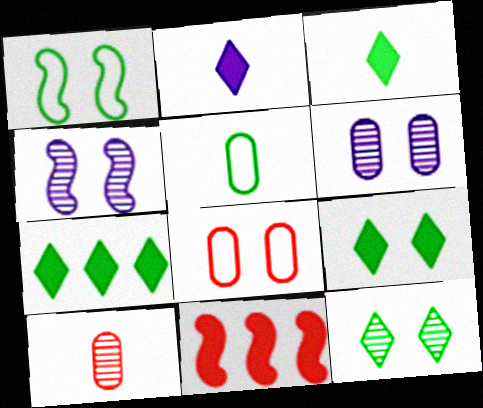[[3, 7, 9], 
[4, 8, 9]]